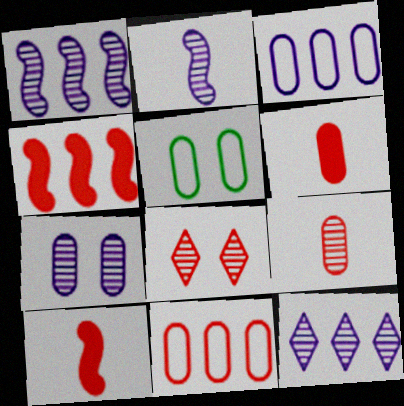[[2, 7, 12], 
[5, 10, 12], 
[8, 10, 11]]